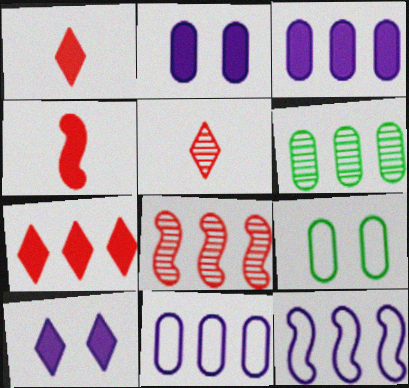[[6, 7, 12]]